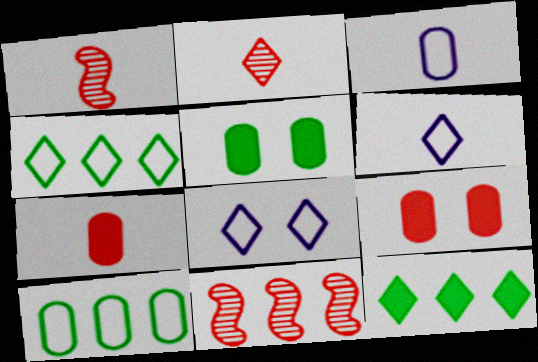[[2, 8, 12], 
[5, 6, 11]]